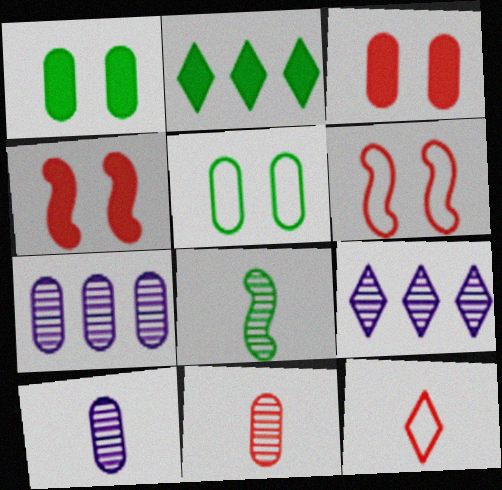[[2, 5, 8], 
[2, 6, 10]]